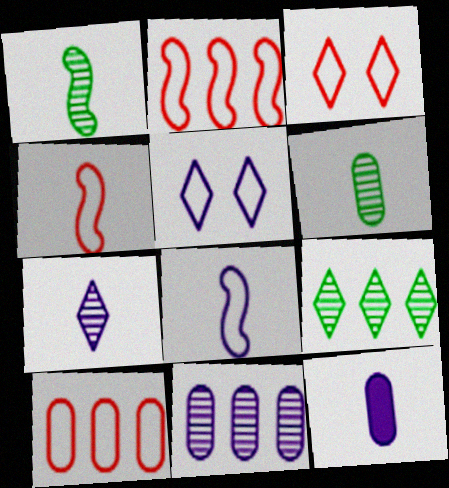[[3, 4, 10], 
[7, 8, 12]]